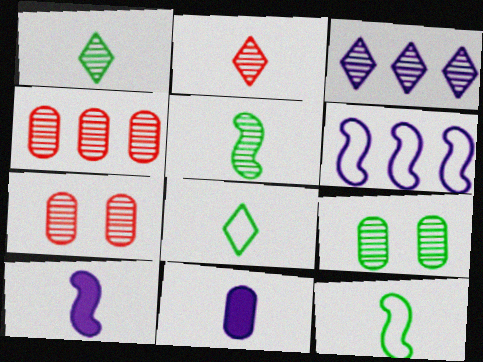[[2, 11, 12], 
[3, 5, 7]]